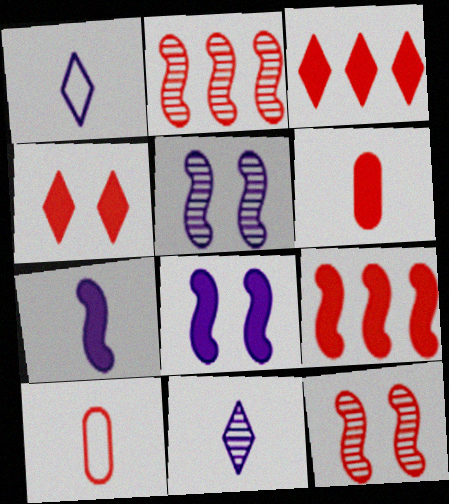[[2, 4, 10], 
[3, 10, 12], 
[4, 6, 9]]